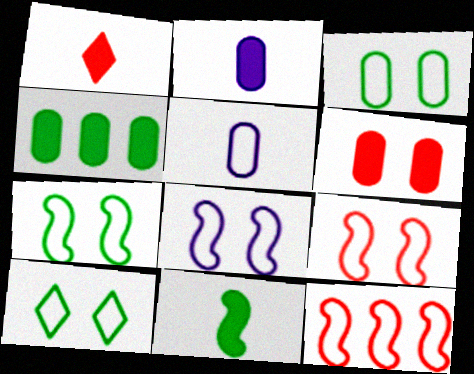[[1, 2, 11], 
[2, 4, 6], 
[3, 7, 10], 
[5, 10, 12], 
[7, 8, 9]]